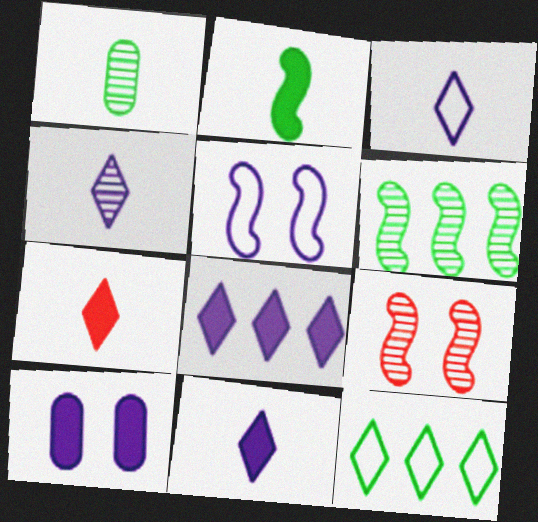[[3, 4, 11]]